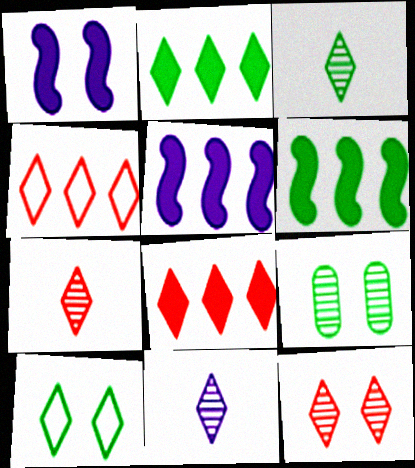[[2, 3, 10], 
[3, 7, 11], 
[8, 10, 11]]